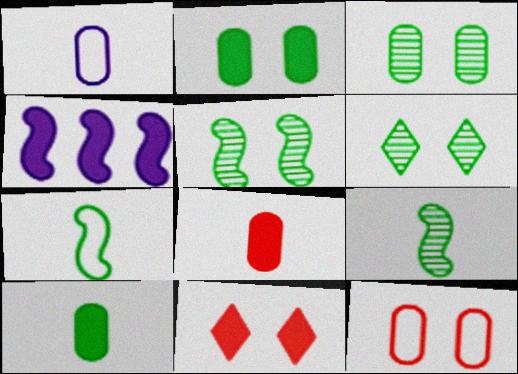[[3, 5, 6], 
[4, 10, 11]]